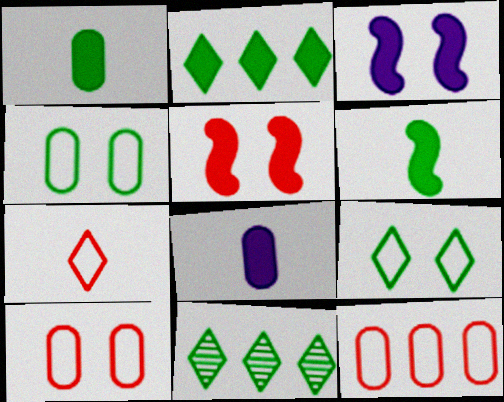[[2, 5, 8], 
[4, 6, 11]]